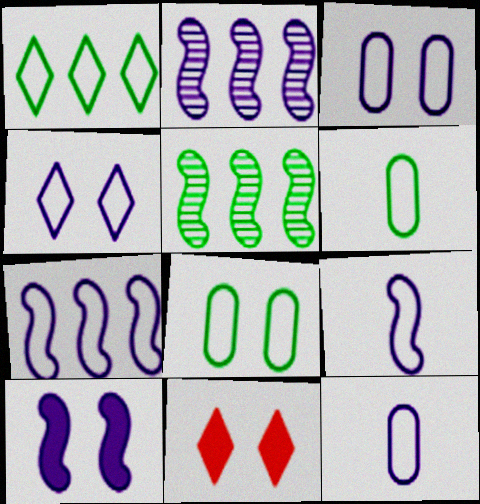[[2, 6, 11], 
[2, 9, 10], 
[4, 7, 12], 
[5, 11, 12]]